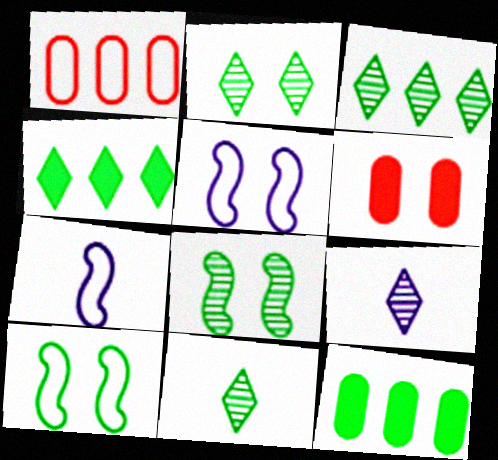[[2, 3, 11], 
[2, 5, 6], 
[3, 6, 7], 
[10, 11, 12]]